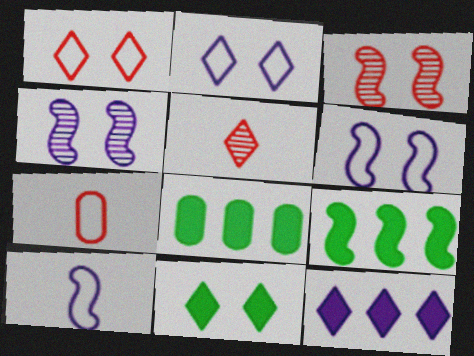[[3, 9, 10], 
[5, 6, 8]]